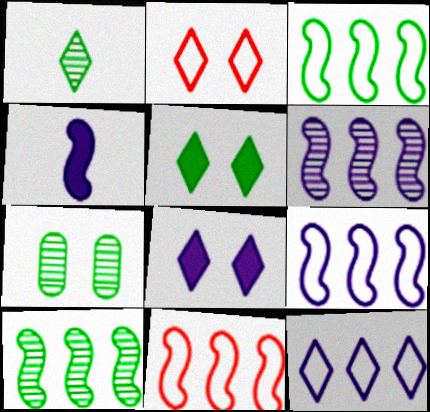[[1, 7, 10], 
[3, 9, 11]]